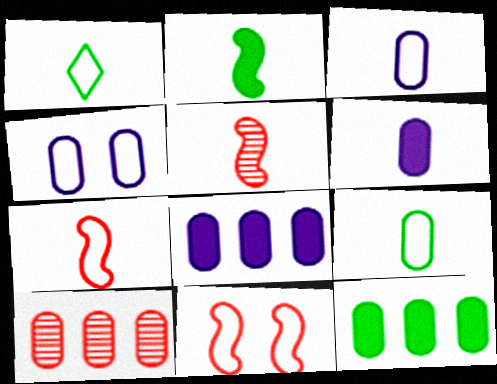[[1, 3, 7], 
[1, 5, 6]]